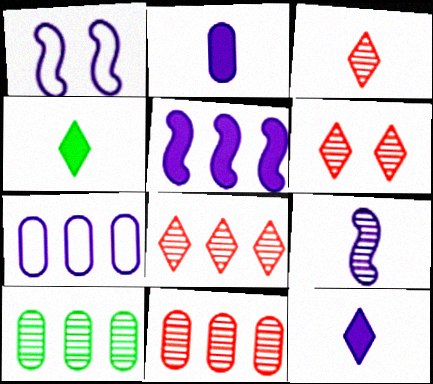[[1, 4, 11], 
[1, 5, 9], 
[3, 6, 8], 
[6, 9, 10]]